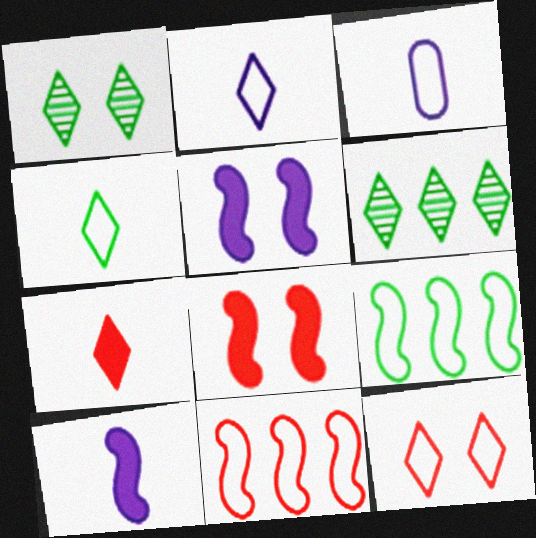[[3, 6, 8], 
[3, 9, 12]]